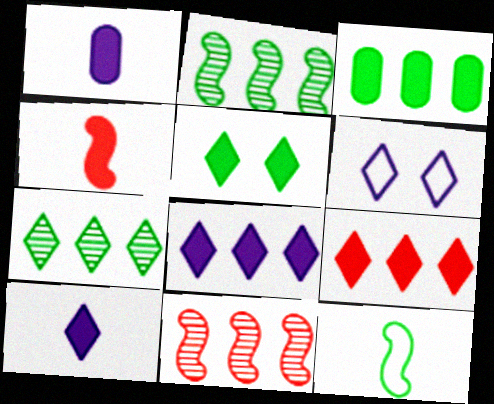[[5, 9, 10]]